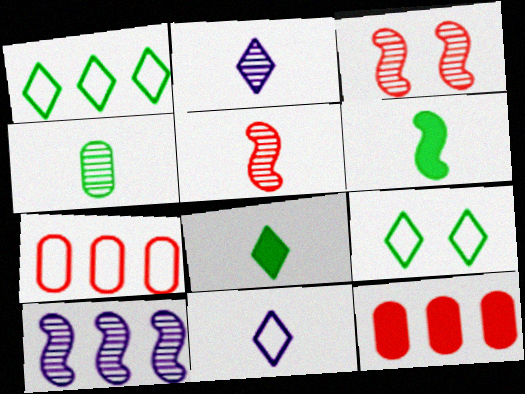[[1, 10, 12], 
[2, 4, 5]]